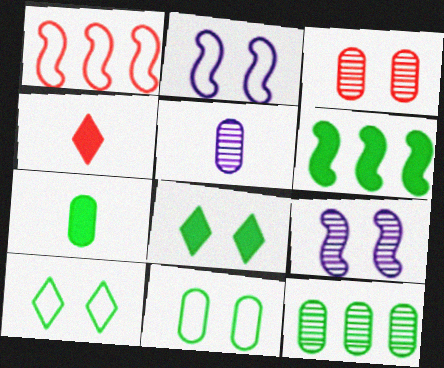[[1, 3, 4], 
[1, 5, 8], 
[2, 3, 8], 
[2, 4, 12], 
[3, 5, 12], 
[6, 7, 8], 
[7, 11, 12]]